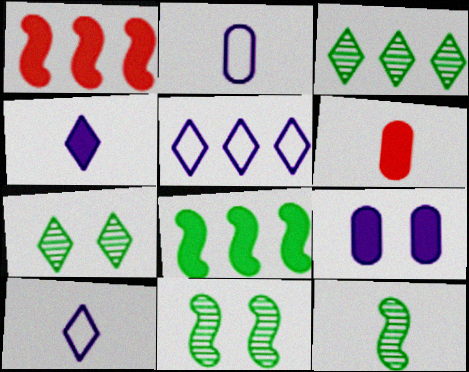[[1, 2, 7], 
[5, 6, 11], 
[6, 10, 12]]